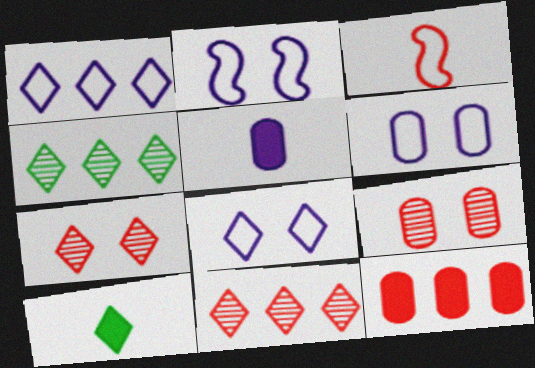[[1, 7, 10], 
[2, 6, 8], 
[3, 7, 12], 
[8, 10, 11]]